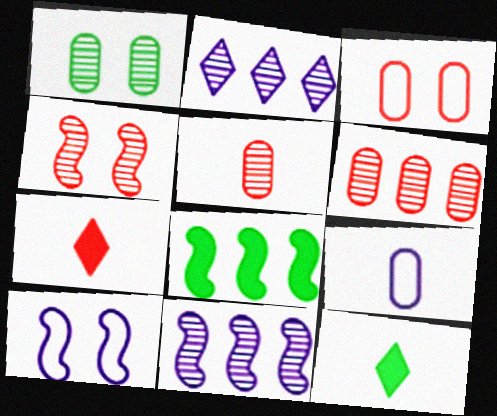[[3, 11, 12], 
[6, 10, 12]]